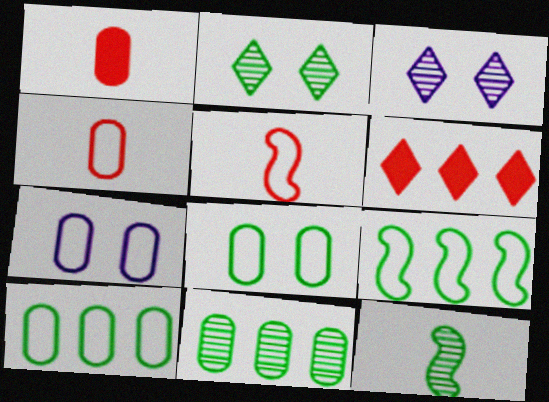[[1, 3, 9], 
[1, 7, 11], 
[2, 11, 12], 
[4, 7, 10], 
[6, 7, 12]]